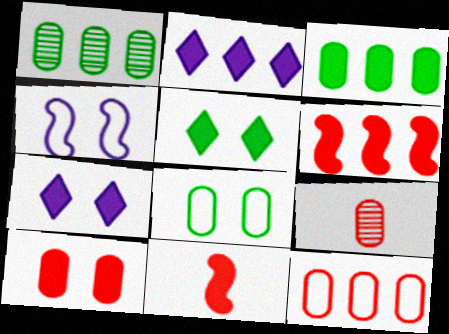[[2, 3, 6], 
[3, 7, 11], 
[9, 10, 12]]